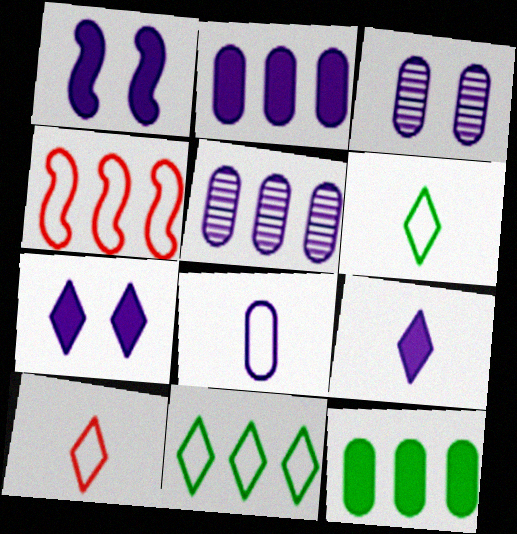[[1, 2, 9], 
[2, 3, 8]]